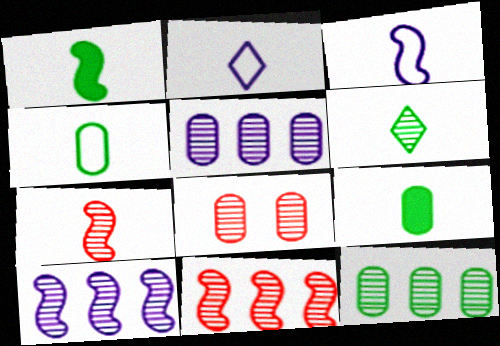[[1, 3, 7], 
[1, 4, 6], 
[2, 7, 9], 
[6, 8, 10]]